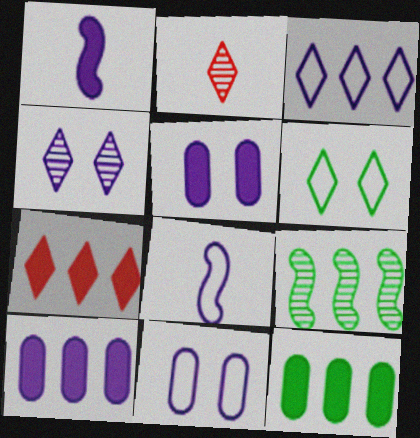[[3, 8, 11], 
[4, 8, 10]]